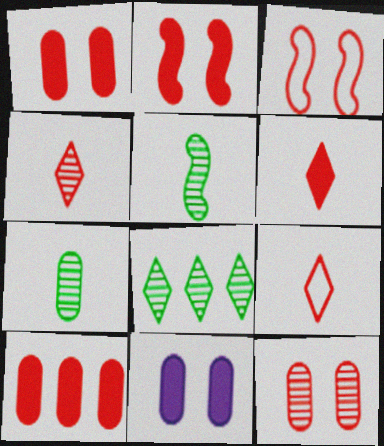[[2, 6, 10], 
[3, 4, 10], 
[4, 6, 9]]